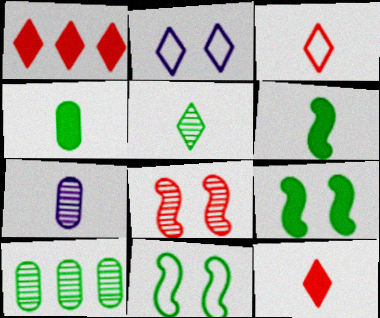[[1, 2, 5], 
[1, 7, 11], 
[3, 6, 7]]